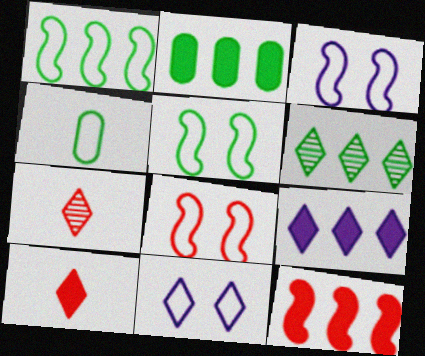[[1, 2, 6], 
[2, 3, 7], 
[2, 9, 12], 
[3, 5, 8], 
[6, 10, 11]]